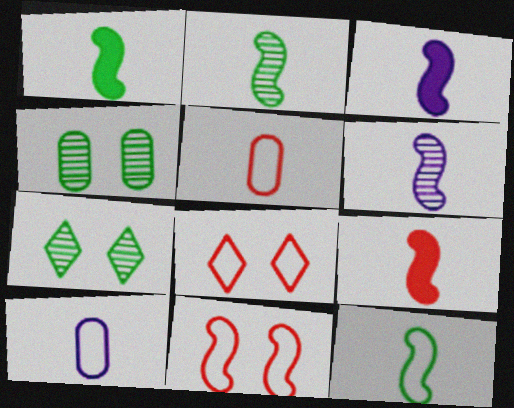[[1, 2, 12], 
[1, 3, 9], 
[6, 9, 12]]